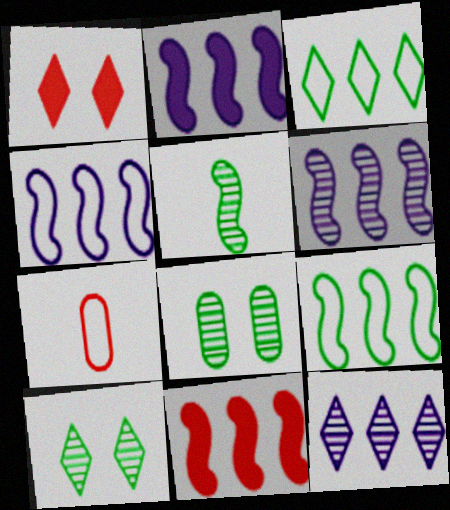[[2, 4, 6], 
[2, 7, 10], 
[6, 9, 11]]